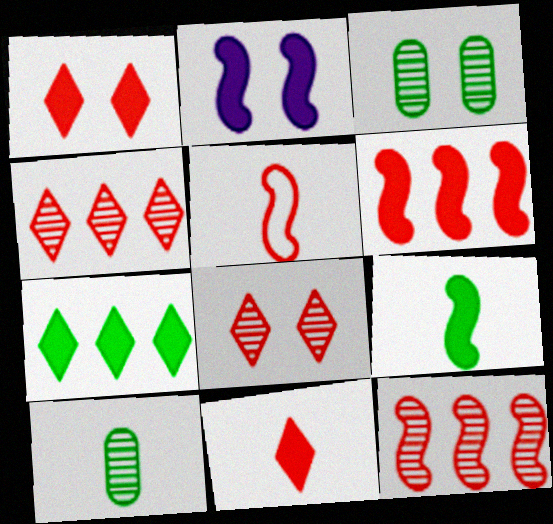[[2, 6, 9]]